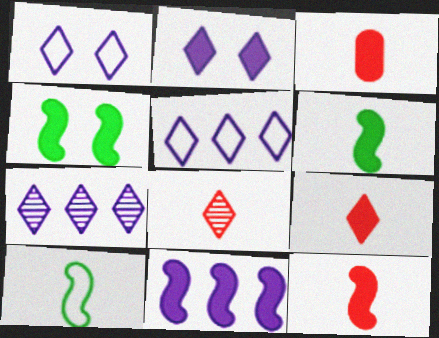[[3, 9, 12], 
[4, 11, 12]]